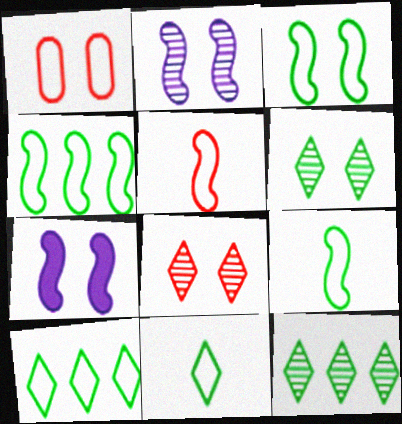[[1, 6, 7], 
[3, 4, 9]]